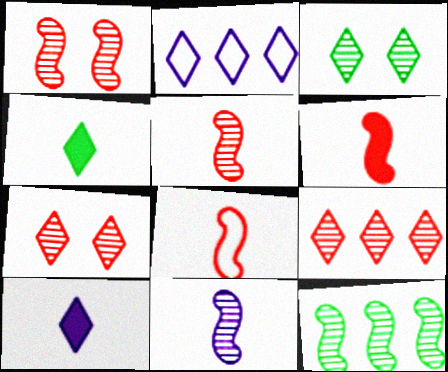[[1, 11, 12], 
[2, 4, 7], 
[5, 6, 8]]